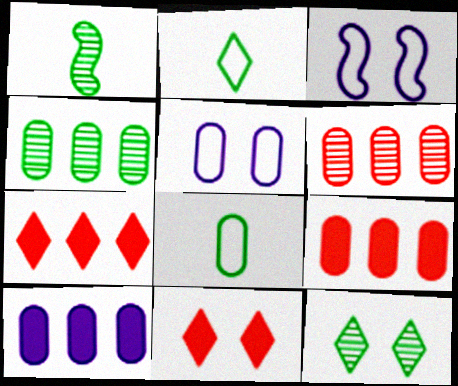[[1, 4, 12], 
[1, 5, 7]]